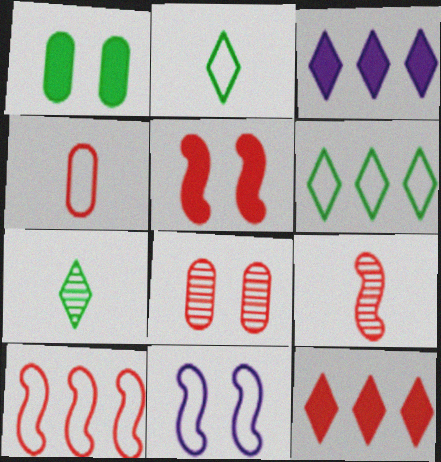[[4, 6, 11], 
[5, 9, 10]]